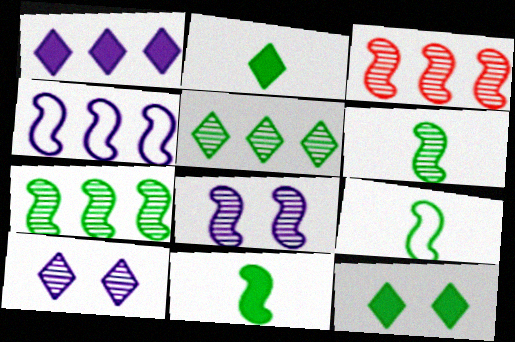[[3, 6, 8], 
[6, 9, 11]]